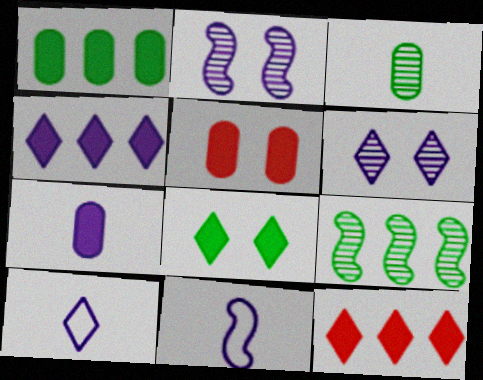[[1, 5, 7], 
[4, 6, 10], 
[5, 9, 10]]